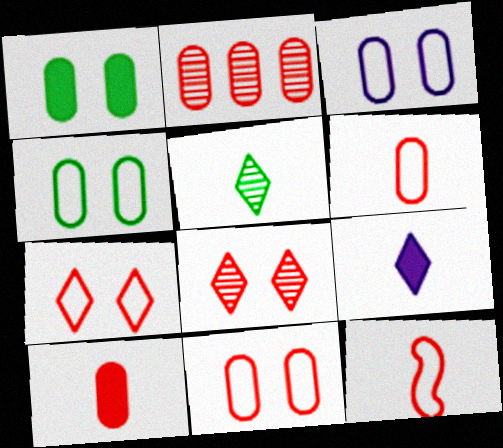[[2, 10, 11], 
[3, 4, 11]]